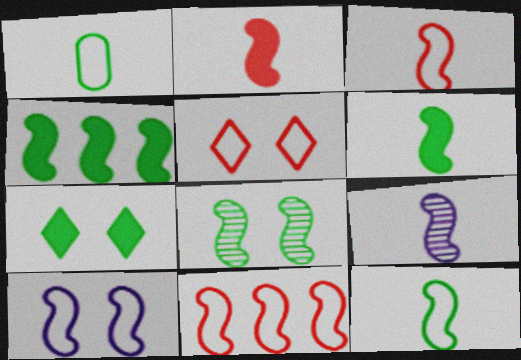[[2, 9, 12], 
[3, 6, 9], 
[4, 8, 12], 
[10, 11, 12]]